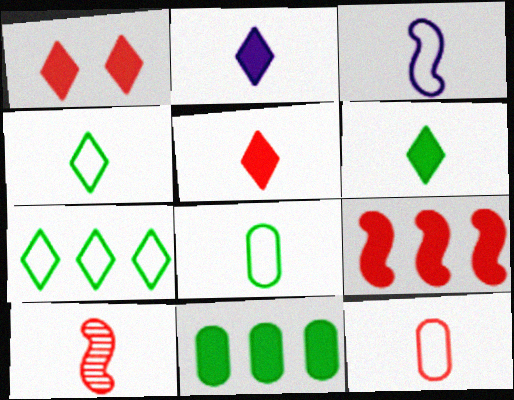[[2, 5, 6], 
[2, 8, 10], 
[3, 4, 12], 
[5, 10, 12]]